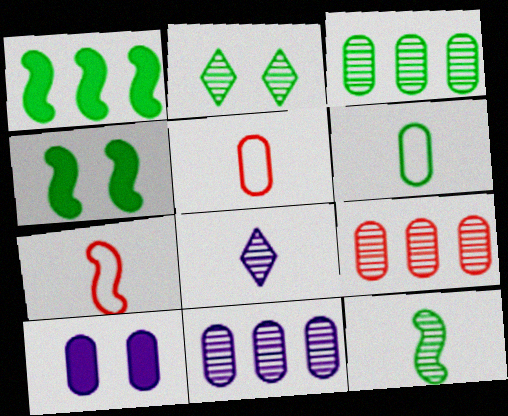[[1, 2, 6], 
[2, 3, 12], 
[3, 5, 10], 
[3, 9, 11], 
[6, 9, 10]]